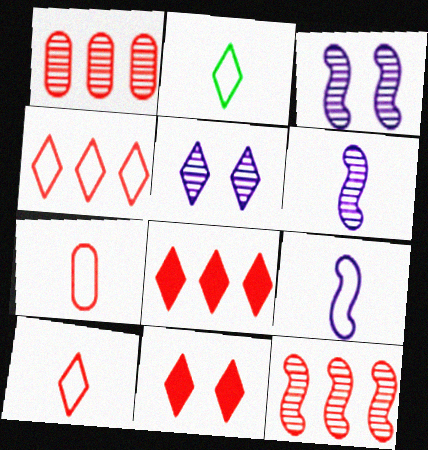[[2, 5, 8], 
[2, 7, 9], 
[7, 11, 12]]